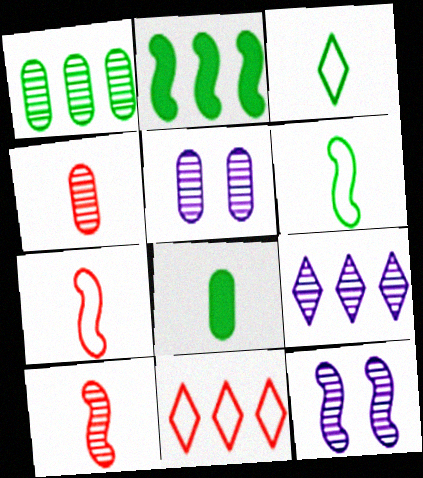[[1, 4, 5], 
[2, 7, 12], 
[8, 11, 12]]